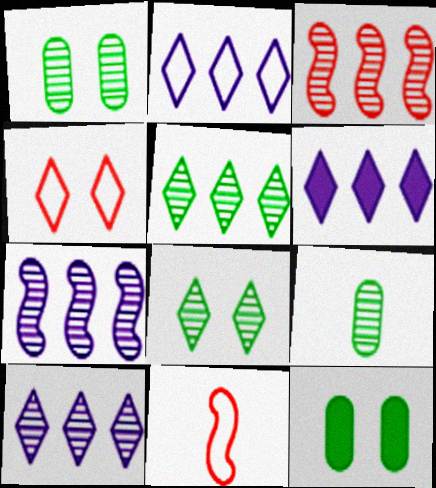[[1, 6, 11], 
[2, 6, 10], 
[10, 11, 12]]